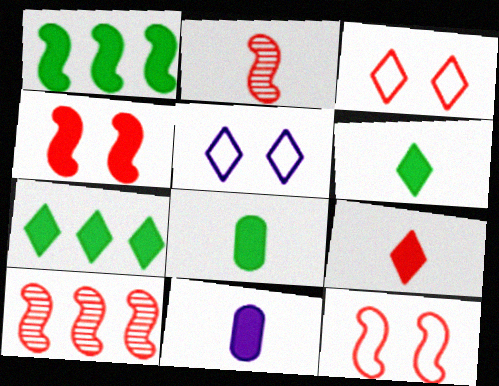[[4, 7, 11], 
[5, 8, 10]]